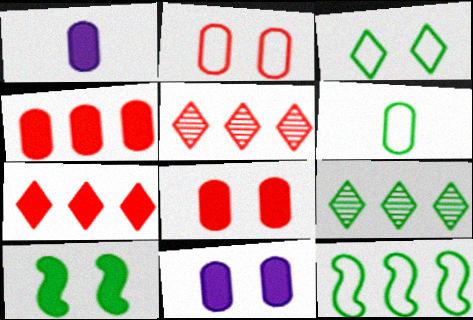[[1, 7, 10], 
[3, 6, 12], 
[6, 9, 10]]